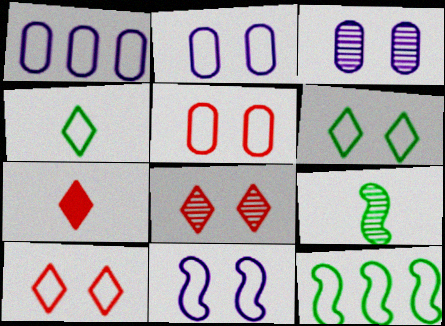[[3, 7, 12], 
[5, 6, 11]]